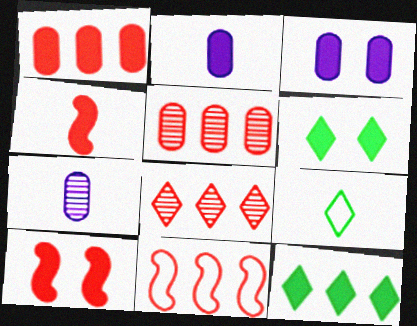[[1, 8, 11], 
[2, 10, 12], 
[3, 4, 12], 
[3, 6, 10], 
[4, 7, 9], 
[6, 7, 11]]